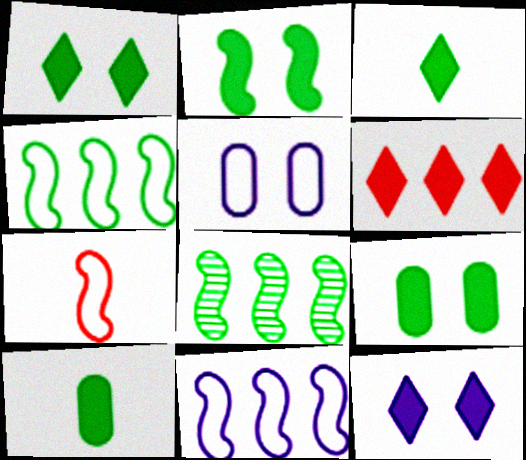[[1, 2, 9], 
[3, 6, 12]]